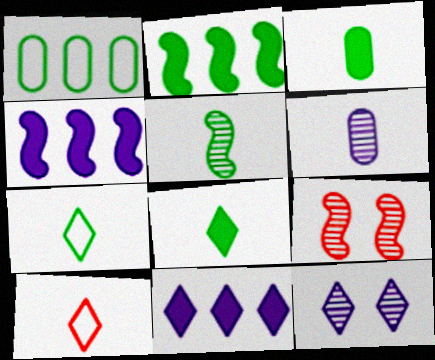[[3, 5, 7]]